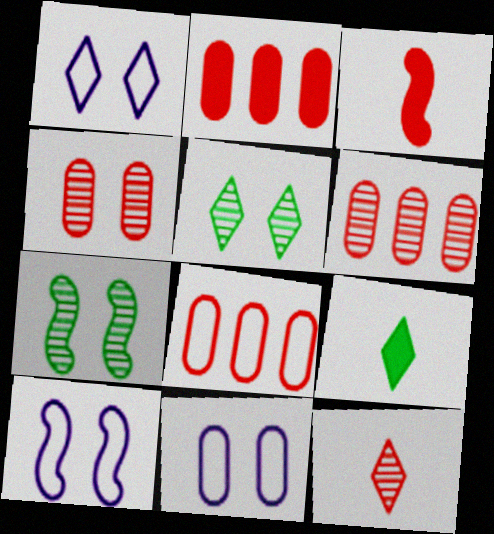[[1, 10, 11], 
[2, 6, 8], 
[6, 9, 10]]